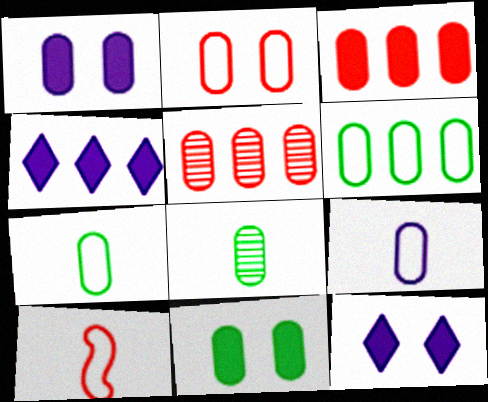[[1, 5, 7], 
[2, 6, 9], 
[5, 9, 11], 
[6, 8, 11]]